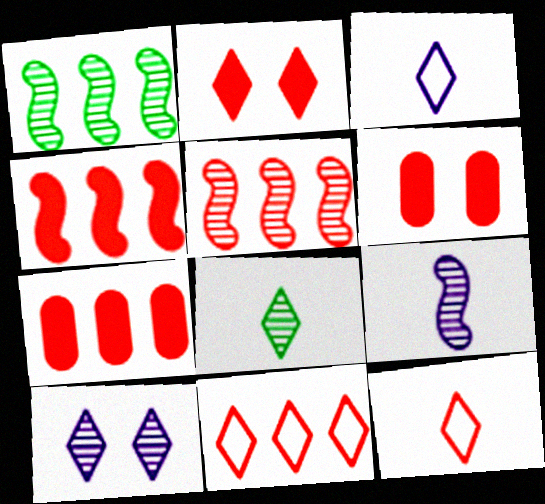[[1, 3, 6], 
[5, 6, 12], 
[5, 7, 11]]